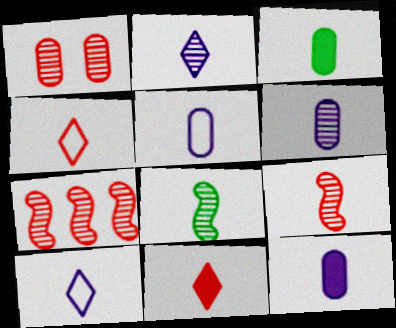[[3, 9, 10], 
[4, 8, 12], 
[5, 6, 12], 
[5, 8, 11]]